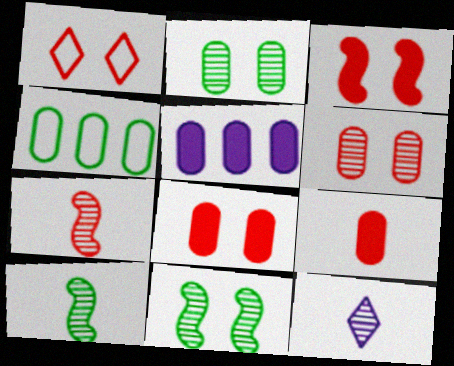[[1, 3, 6], 
[1, 5, 10], 
[3, 4, 12]]